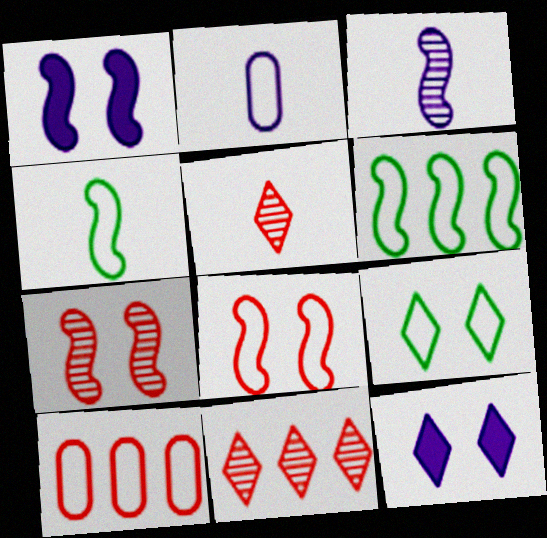[]